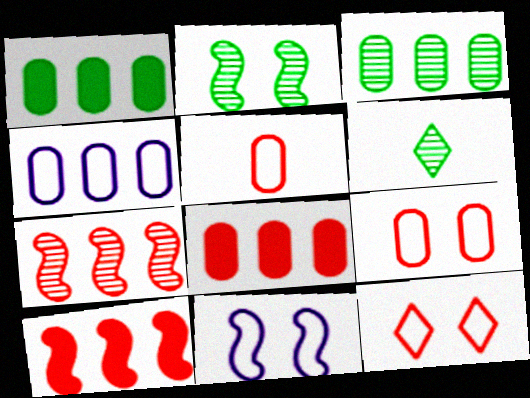[[2, 3, 6], 
[3, 4, 8], 
[6, 8, 11]]